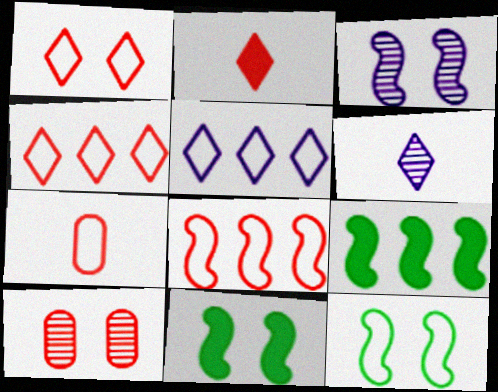[[1, 7, 8], 
[2, 8, 10], 
[5, 7, 12]]